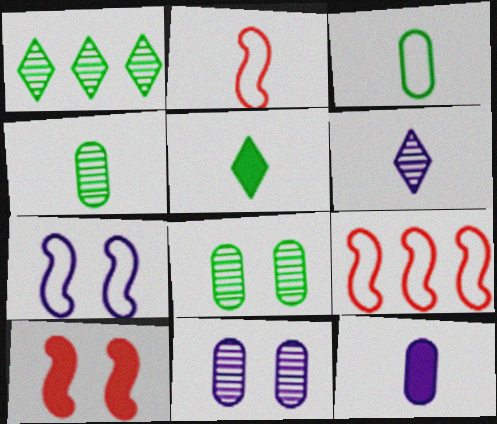[[5, 9, 11]]